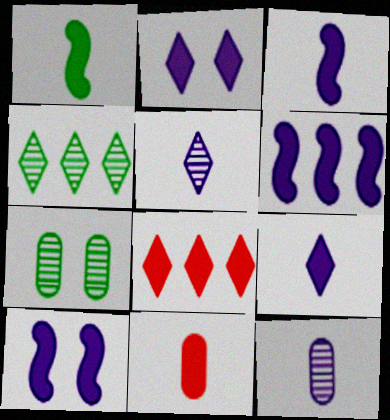[[1, 9, 11], 
[3, 6, 10]]